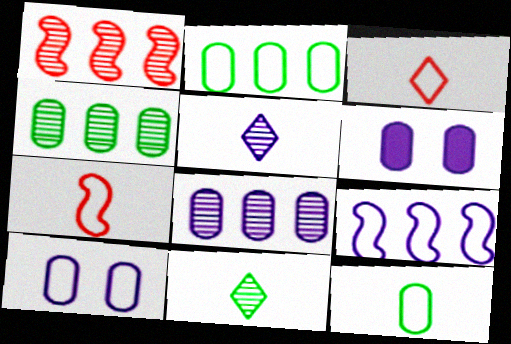[[5, 6, 9]]